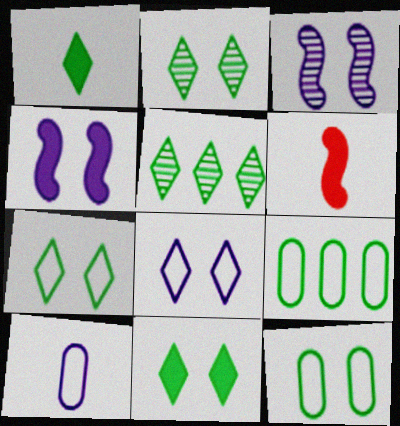[[1, 5, 7], 
[2, 7, 11]]